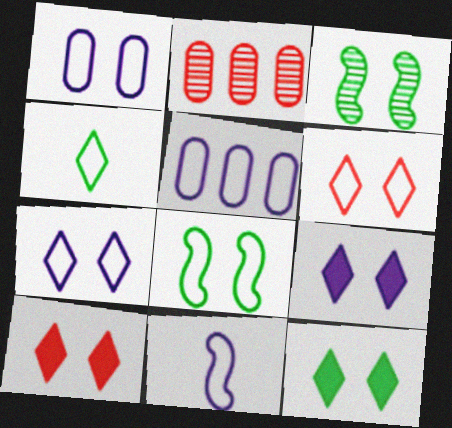[[1, 3, 10], 
[1, 6, 8], 
[2, 11, 12], 
[5, 7, 11], 
[9, 10, 12]]